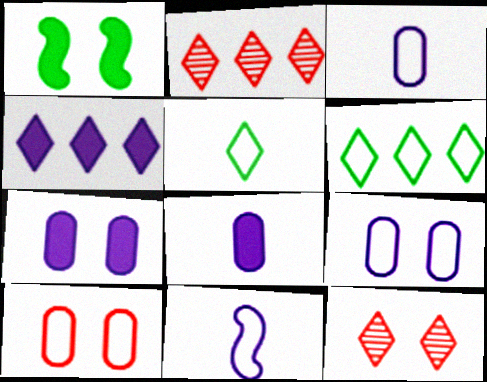[[1, 2, 3], 
[1, 9, 12], 
[2, 4, 6], 
[4, 5, 12], 
[6, 10, 11]]